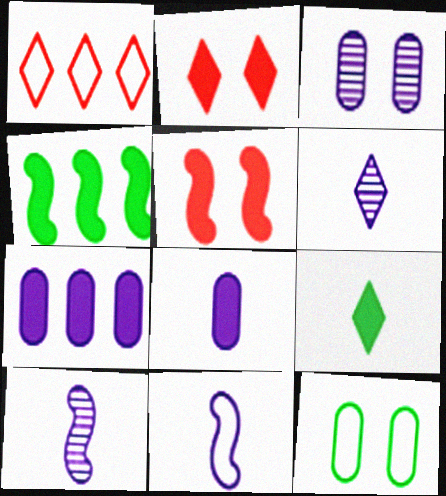[[1, 11, 12], 
[2, 4, 8], 
[5, 7, 9], 
[6, 8, 11]]